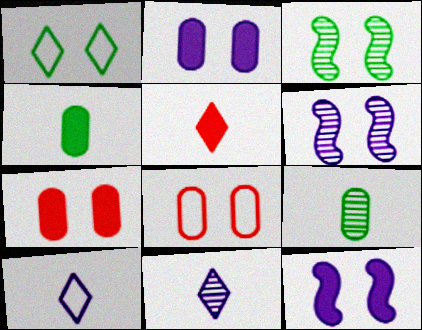[[1, 6, 7]]